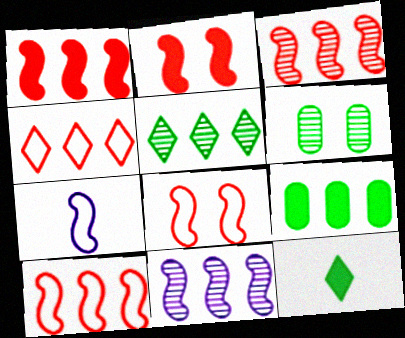[[1, 3, 10], 
[4, 9, 11]]